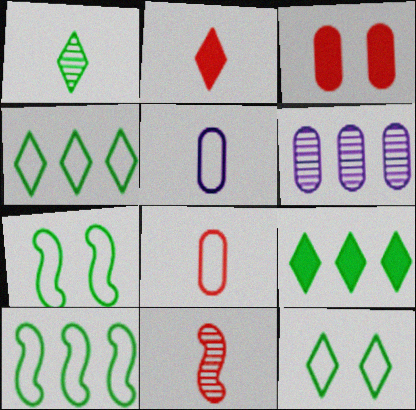[[1, 9, 12], 
[2, 6, 7], 
[2, 8, 11]]